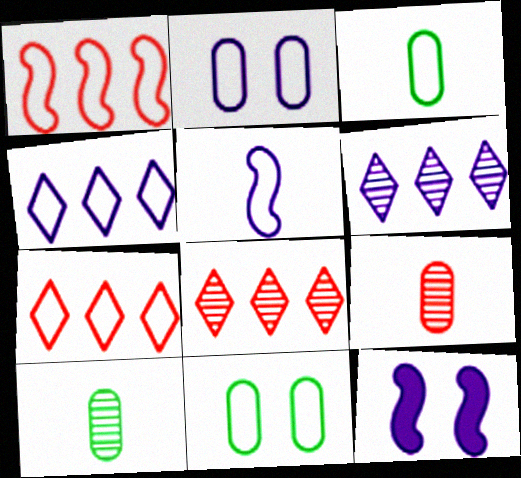[[2, 4, 5], 
[3, 8, 12], 
[5, 7, 11], 
[7, 10, 12]]